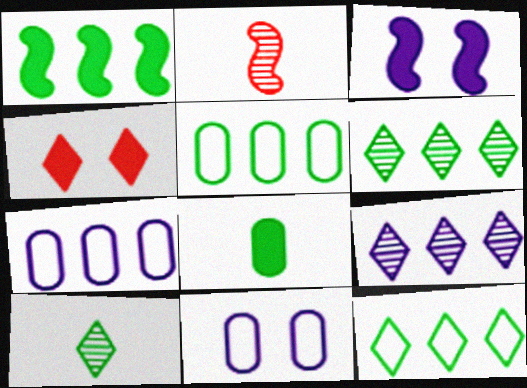[[1, 5, 6]]